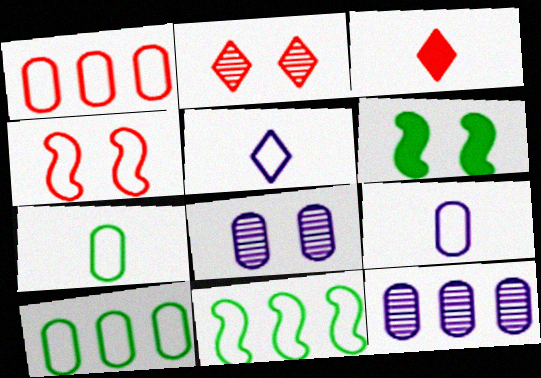[[3, 8, 11], 
[4, 5, 10]]